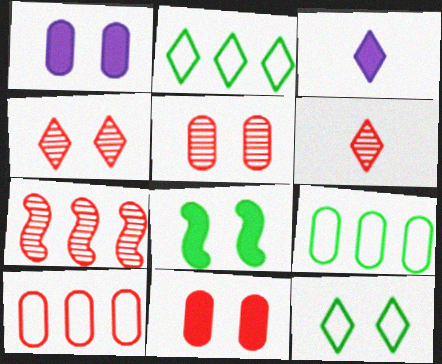[[2, 3, 4], 
[5, 6, 7]]